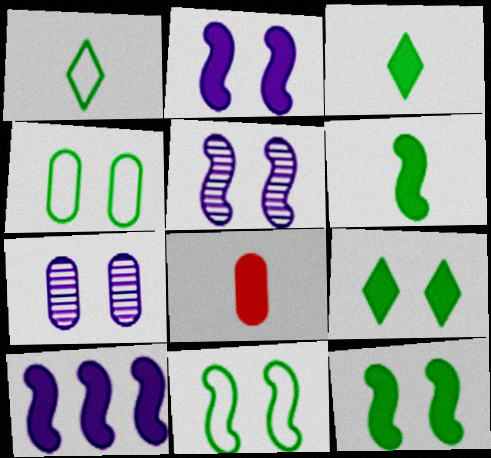[[8, 9, 10]]